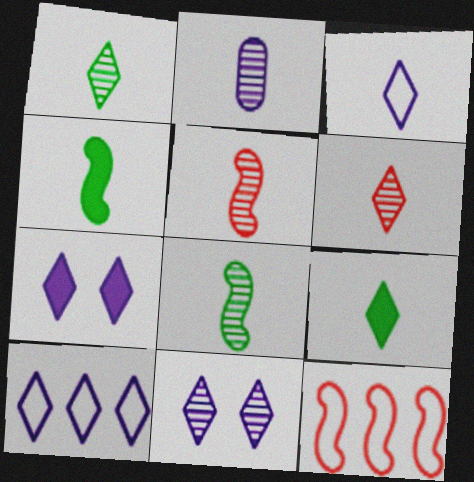[[1, 2, 5], 
[2, 6, 8], 
[3, 6, 9]]